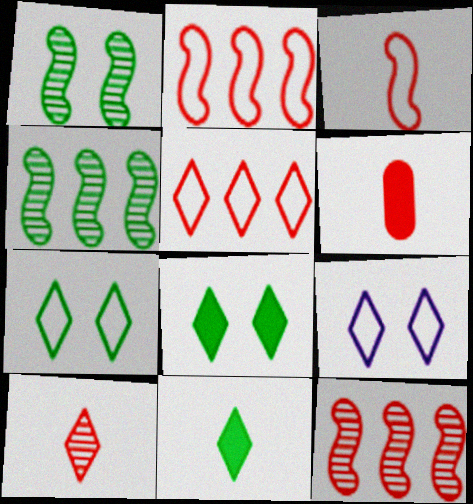[[3, 6, 10], 
[4, 6, 9]]